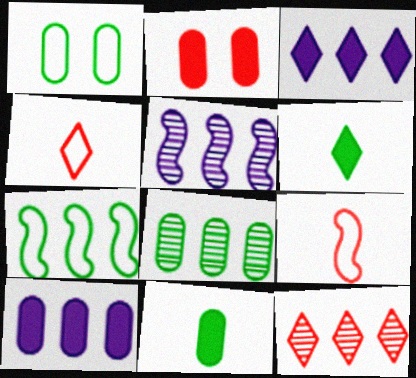[[1, 8, 11], 
[2, 9, 12], 
[2, 10, 11], 
[5, 8, 12], 
[7, 10, 12]]